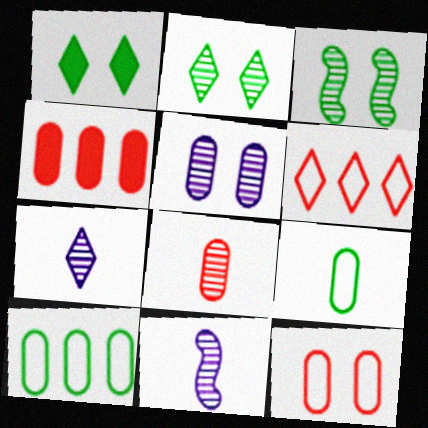[[1, 6, 7], 
[4, 5, 9], 
[4, 8, 12]]